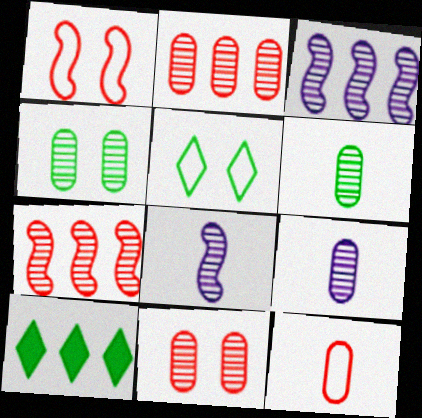[[1, 9, 10], 
[2, 4, 9]]